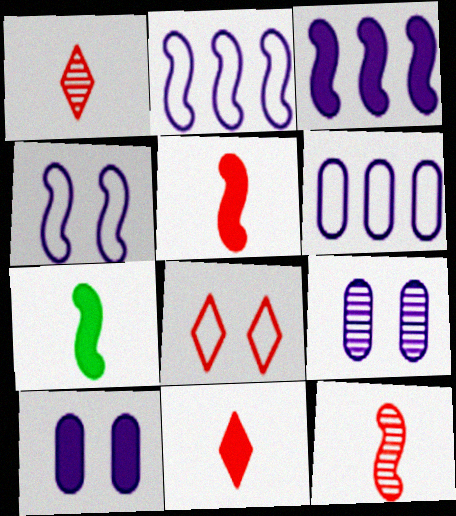[]